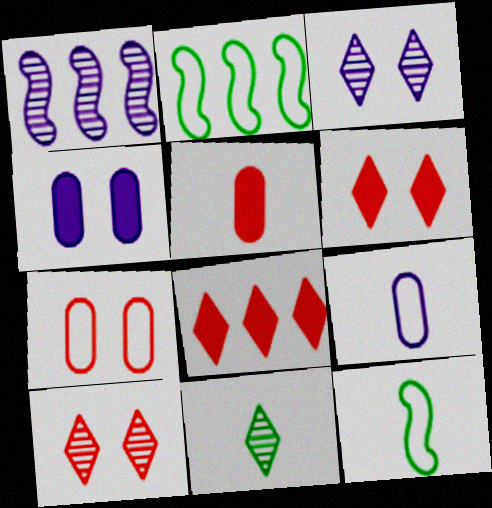[[2, 3, 5]]